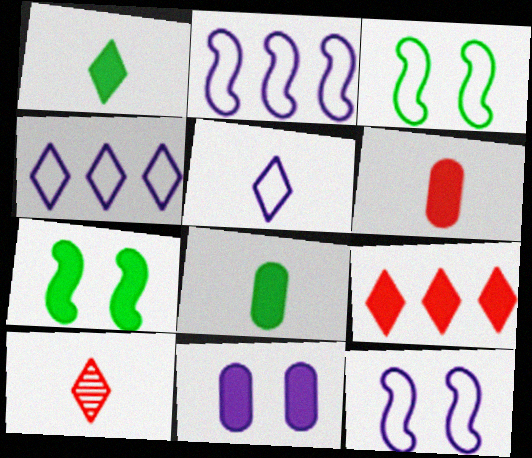[[1, 5, 10]]